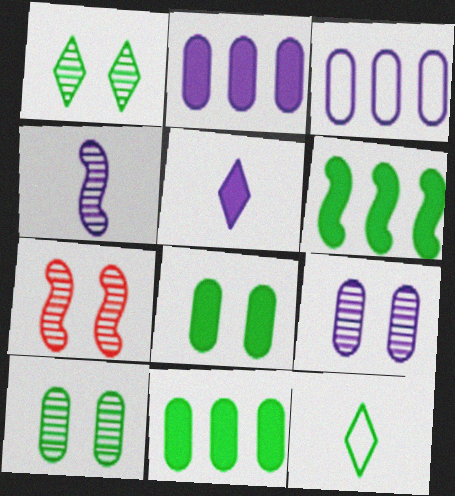[[1, 7, 9], 
[2, 7, 12], 
[6, 10, 12]]